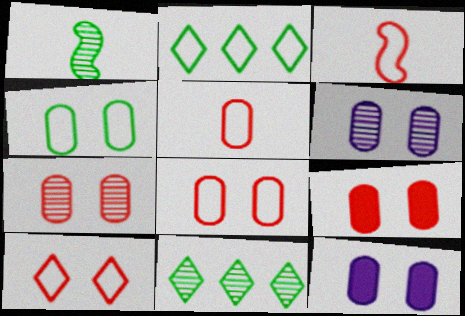[[3, 11, 12], 
[4, 6, 9], 
[4, 7, 12], 
[7, 8, 9]]